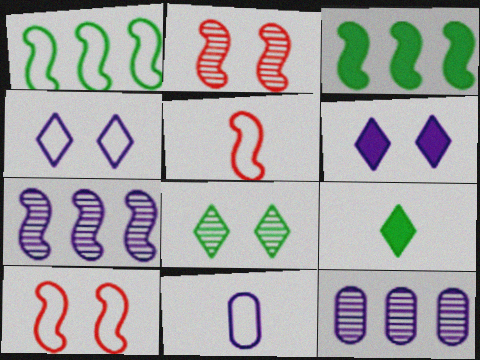[[6, 7, 11], 
[9, 10, 12]]